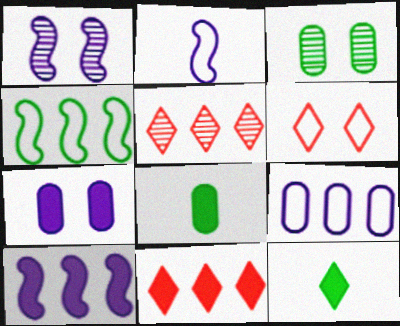[[1, 2, 10], 
[2, 3, 11], 
[3, 4, 12]]